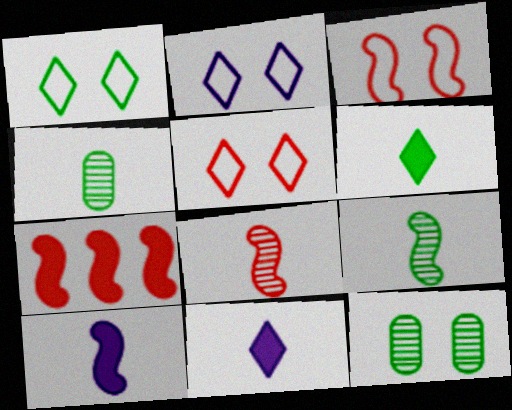[[1, 2, 5], 
[2, 4, 7], 
[3, 7, 8]]